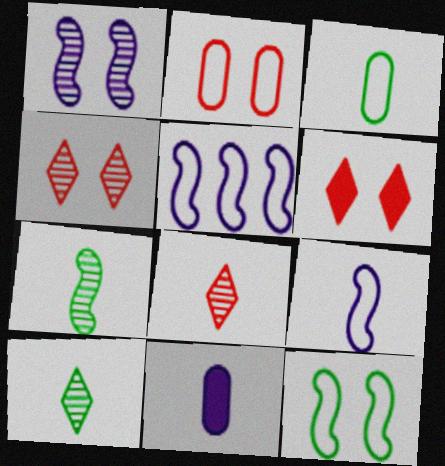[]